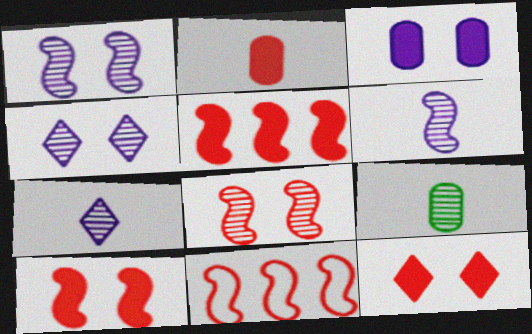[[2, 5, 12]]